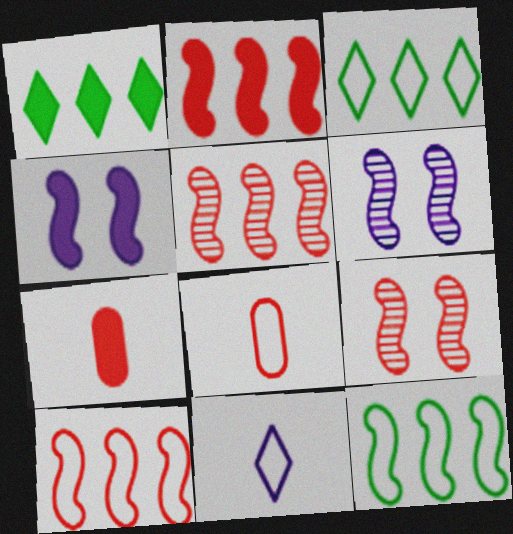[[1, 4, 7], 
[1, 6, 8], 
[2, 5, 10], 
[3, 6, 7]]